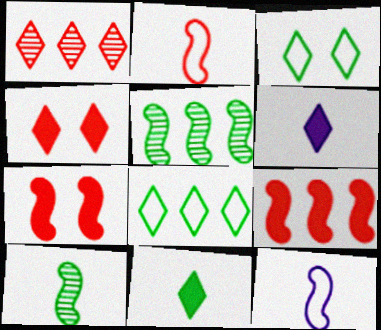[[1, 3, 6], 
[5, 7, 12]]